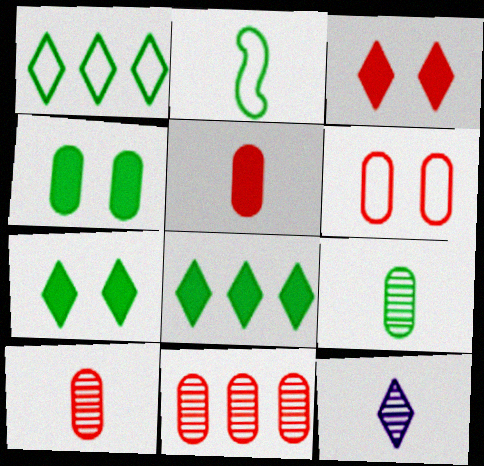[[1, 3, 12], 
[2, 5, 12], 
[5, 6, 11]]